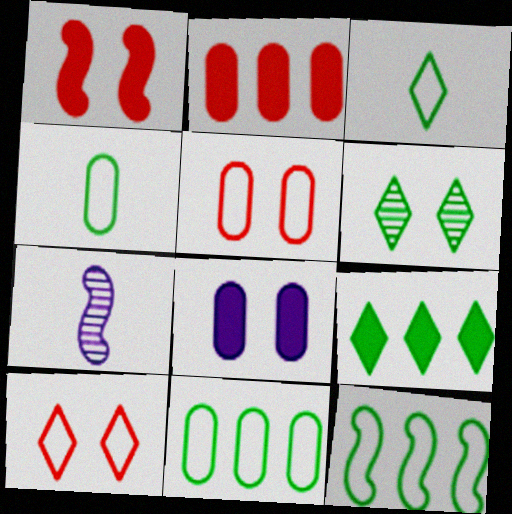[[1, 7, 12], 
[3, 6, 9], 
[5, 7, 9]]